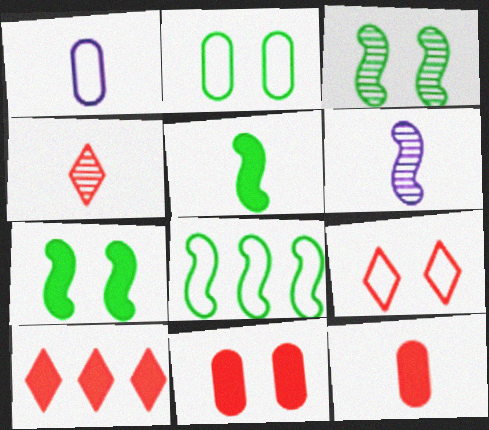[[1, 3, 10], 
[1, 4, 5], 
[1, 8, 9], 
[2, 6, 10], 
[3, 5, 8], 
[4, 9, 10]]